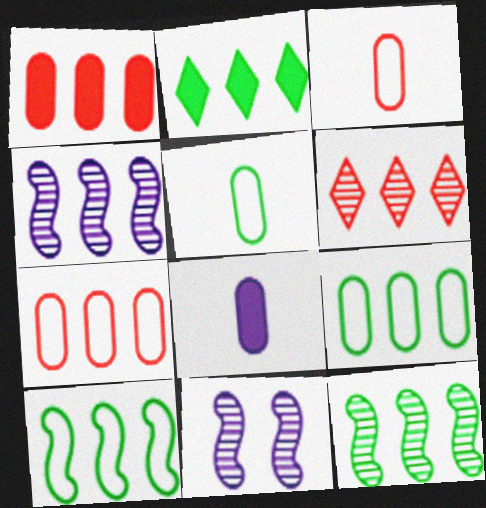[[2, 3, 11], 
[2, 4, 7], 
[2, 9, 12]]